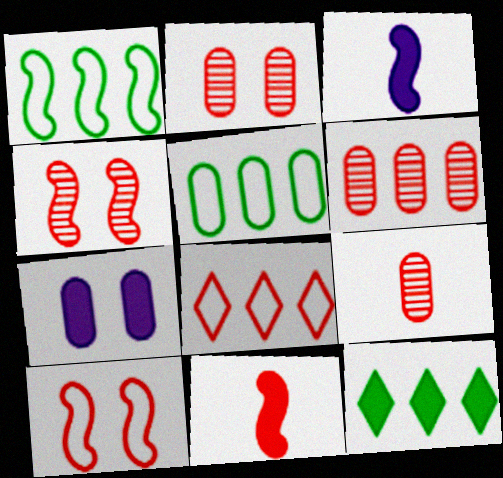[[1, 3, 4], 
[2, 6, 9], 
[2, 8, 11], 
[5, 7, 9], 
[7, 11, 12]]